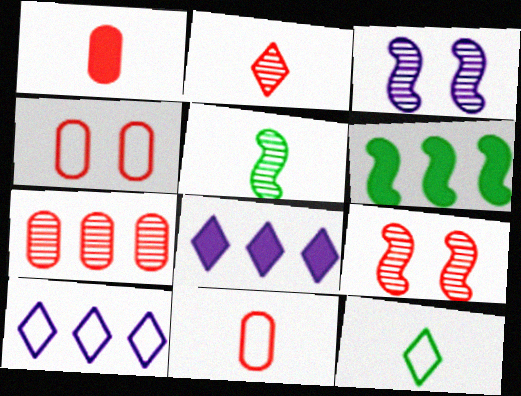[[1, 4, 7], 
[2, 7, 9], 
[4, 5, 8], 
[6, 7, 10]]